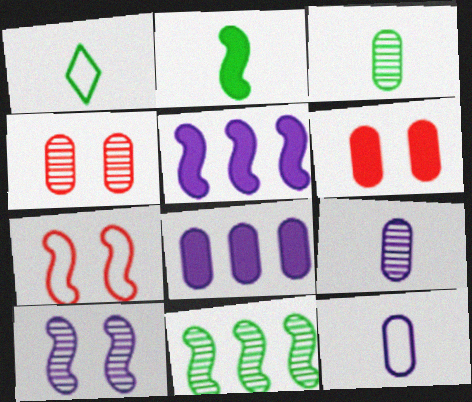[[1, 2, 3], 
[1, 4, 5]]